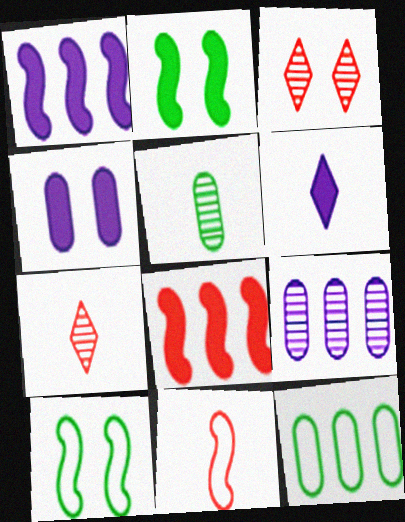[[1, 4, 6], 
[3, 4, 10], 
[5, 6, 11]]